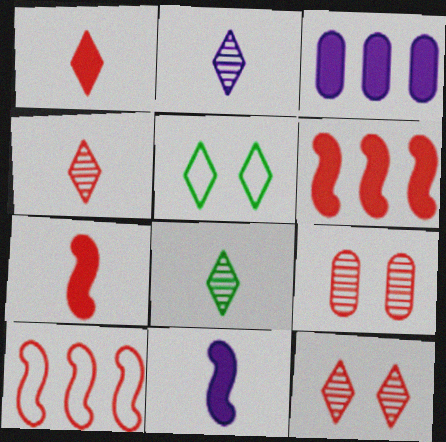[[1, 9, 10], 
[2, 4, 8]]